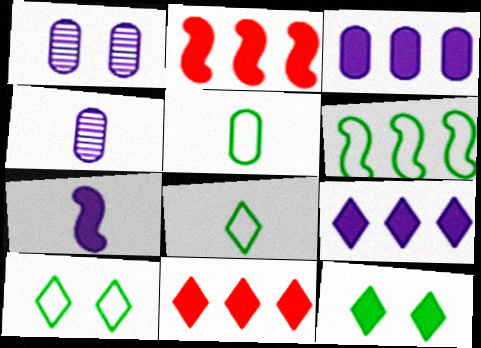[[1, 2, 8], 
[2, 4, 10], 
[5, 6, 10]]